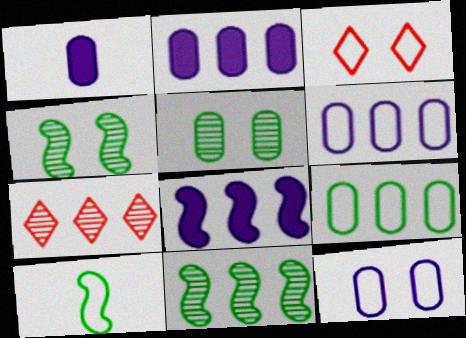[[1, 3, 11], 
[3, 6, 10], 
[7, 8, 9]]